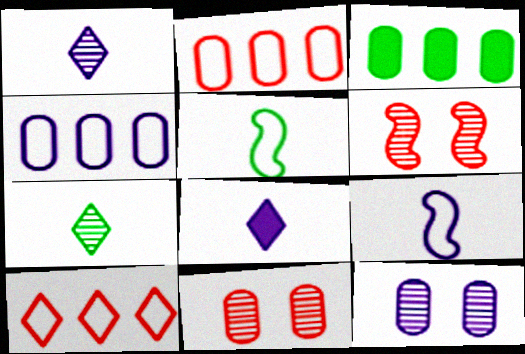[]